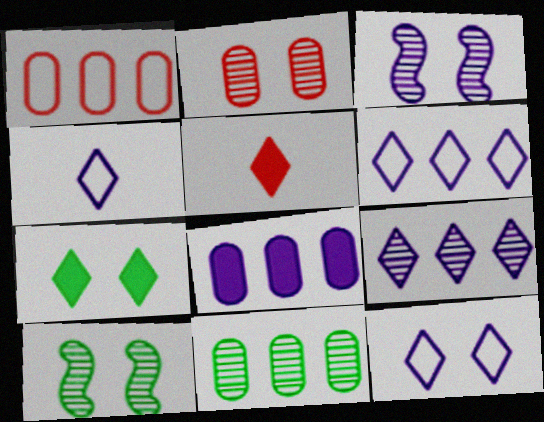[[1, 8, 11], 
[3, 4, 8], 
[4, 6, 12]]